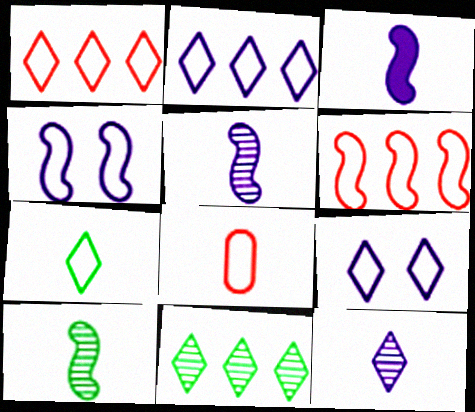[[1, 7, 9]]